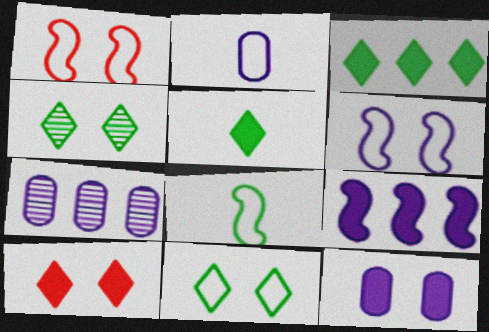[[1, 4, 12], 
[1, 5, 7], 
[2, 7, 12], 
[7, 8, 10]]